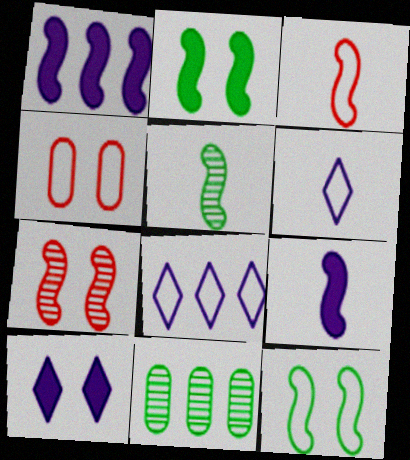[[3, 5, 9], 
[3, 10, 11]]